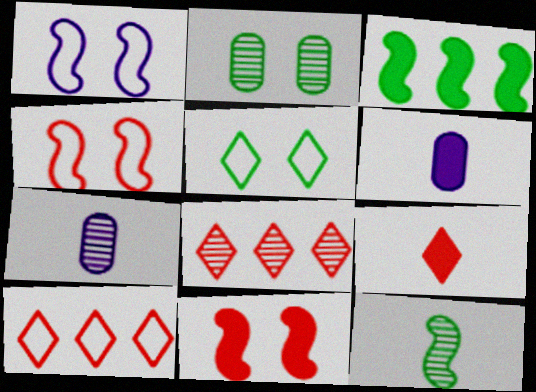[]